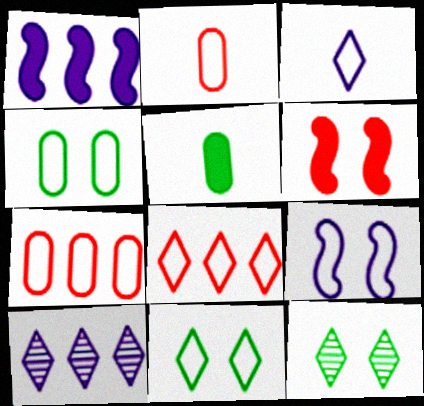[[1, 2, 12], 
[3, 8, 11]]